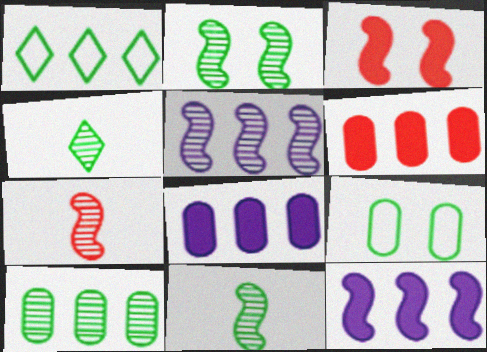[[1, 5, 6], 
[2, 4, 10], 
[2, 5, 7]]